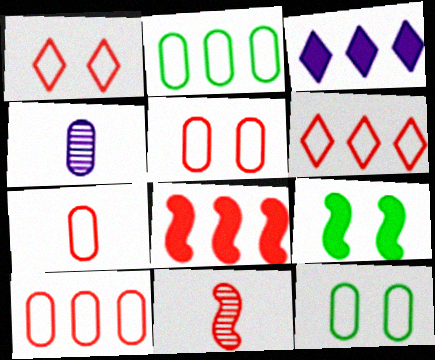[[3, 11, 12], 
[4, 6, 9], 
[5, 7, 10]]